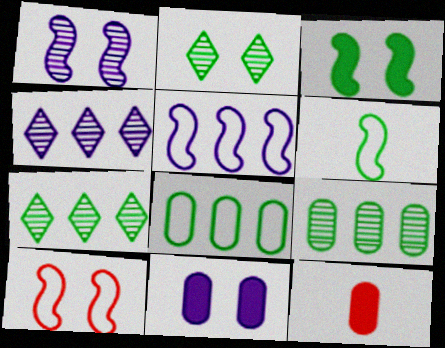[[1, 3, 10], 
[2, 5, 12], 
[2, 10, 11], 
[5, 6, 10]]